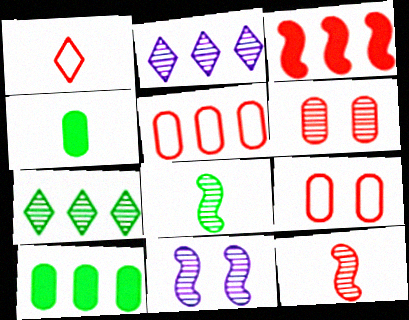[[1, 3, 6], 
[1, 10, 11], 
[2, 6, 8]]